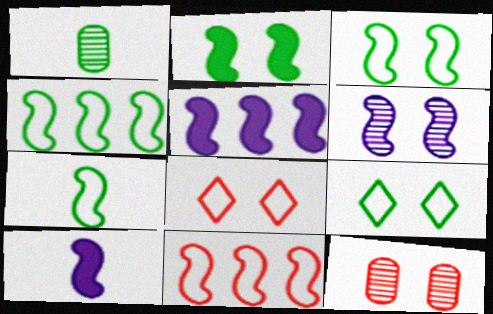[[1, 5, 8], 
[3, 4, 7]]